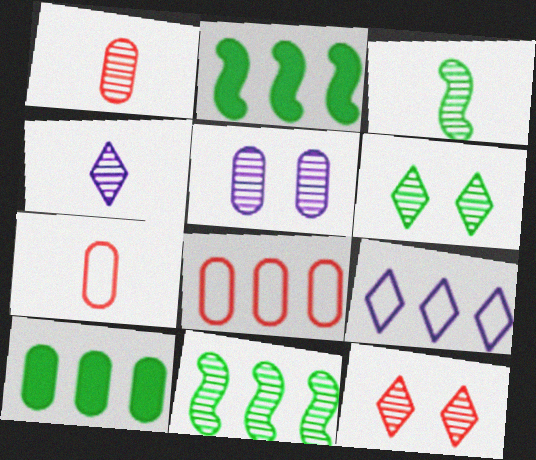[[1, 3, 4], 
[5, 7, 10]]